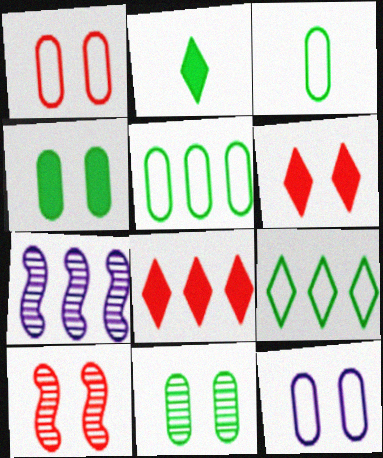[[1, 2, 7], 
[1, 6, 10], 
[3, 6, 7], 
[5, 7, 8]]